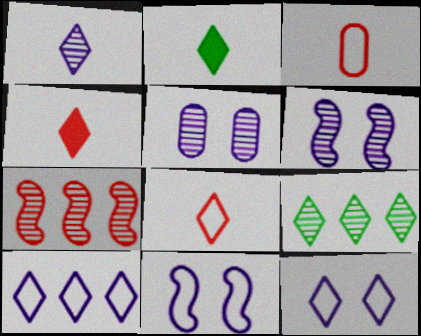[[1, 2, 8], 
[4, 9, 12]]